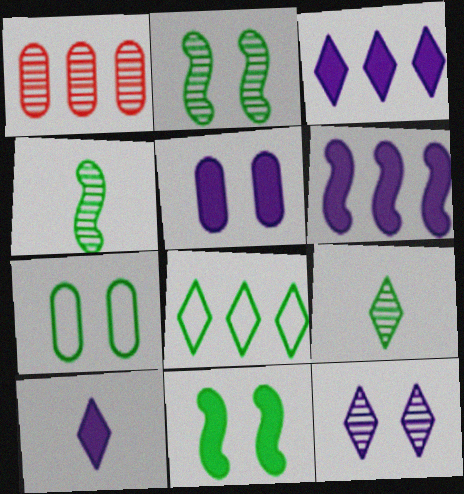[[1, 4, 12], 
[1, 6, 8], 
[5, 6, 10]]